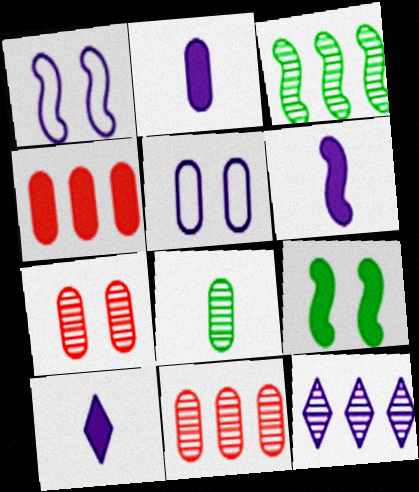[[1, 2, 12], 
[2, 6, 10], 
[3, 11, 12], 
[4, 5, 8], 
[4, 9, 10], 
[5, 6, 12]]